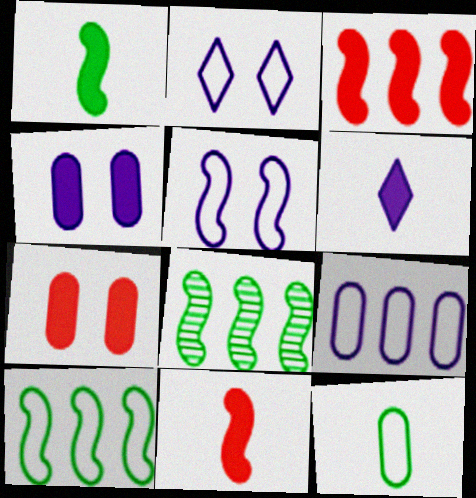[[5, 8, 11]]